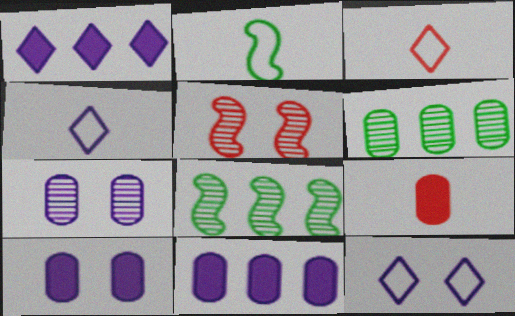[[3, 8, 10], 
[8, 9, 12]]